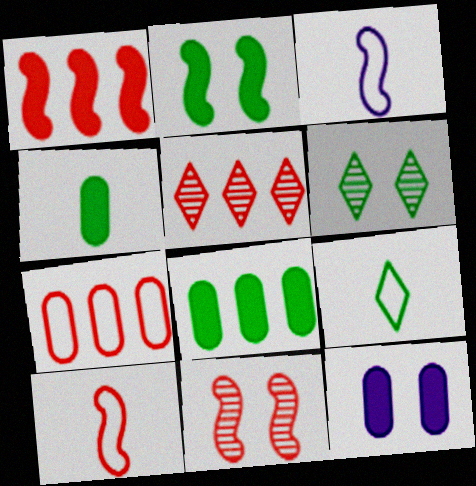[[1, 5, 7], 
[1, 10, 11]]